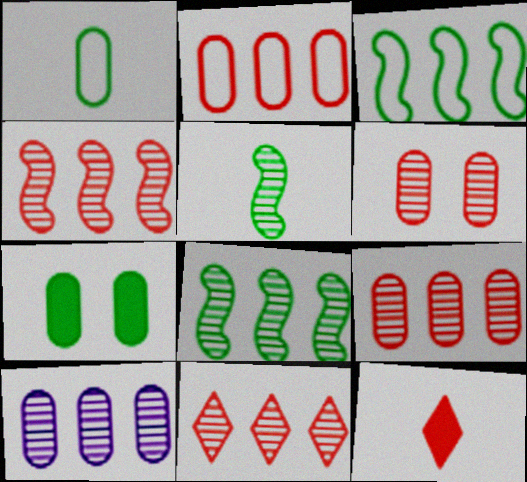[[4, 9, 11], 
[8, 10, 11]]